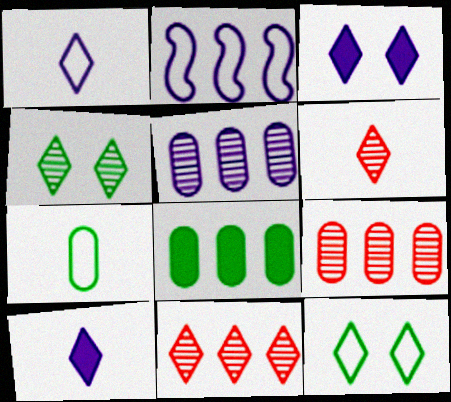[[2, 8, 11], 
[10, 11, 12]]